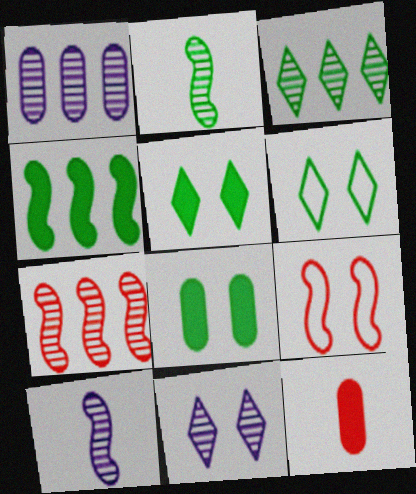[[1, 3, 7], 
[1, 10, 11], 
[4, 9, 10], 
[8, 9, 11]]